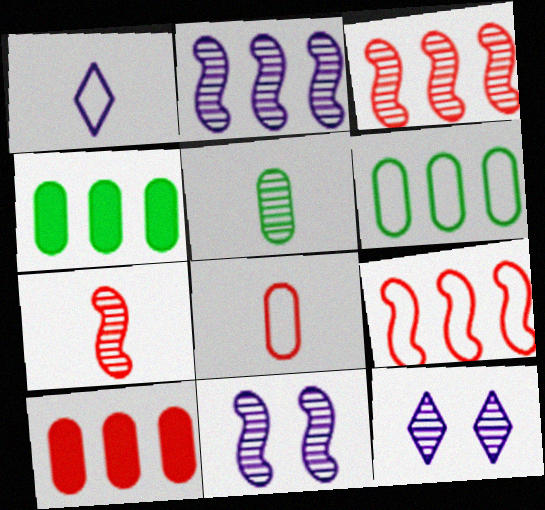[[3, 5, 12]]